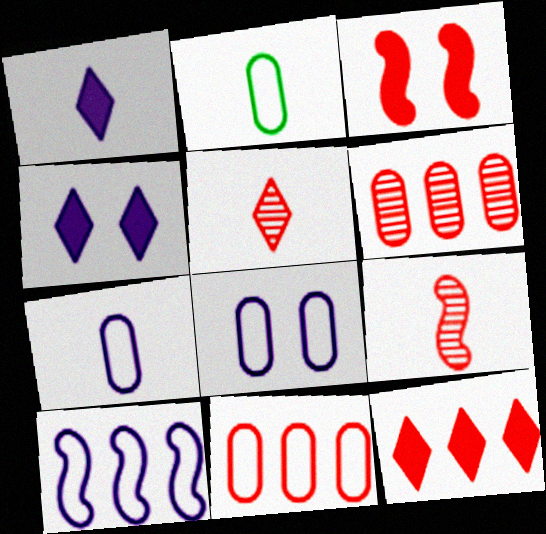[[1, 2, 9], 
[2, 8, 11], 
[3, 5, 11]]